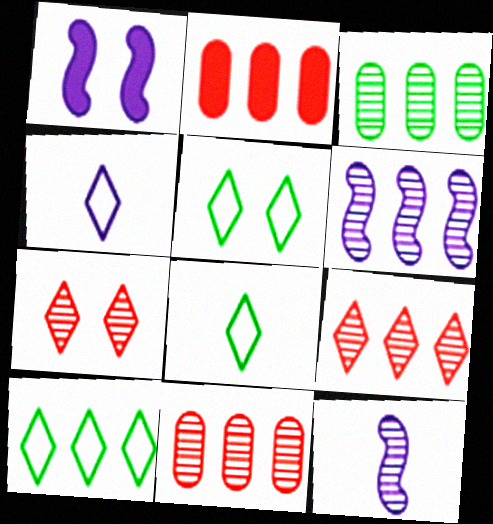[[1, 8, 11], 
[2, 5, 12], 
[2, 6, 10], 
[3, 6, 9], 
[3, 7, 12], 
[5, 8, 10]]